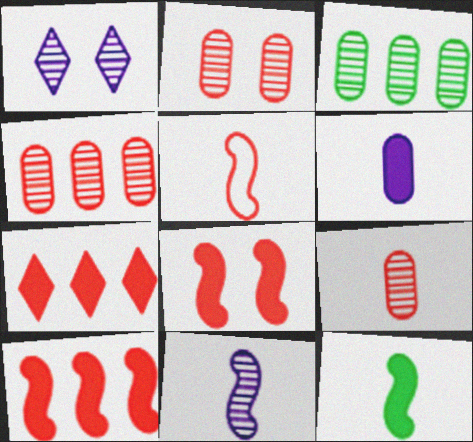[[2, 4, 9], 
[2, 5, 7], 
[5, 11, 12]]